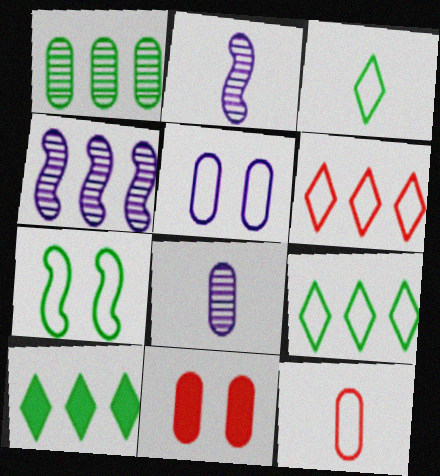[[2, 9, 11], 
[3, 4, 11]]